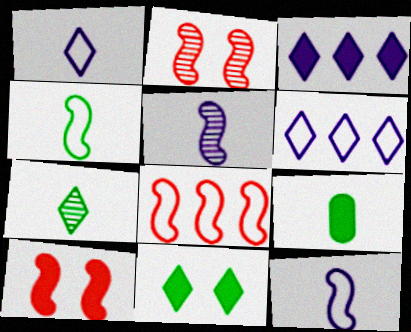[[2, 6, 9], 
[3, 9, 10], 
[4, 7, 9]]